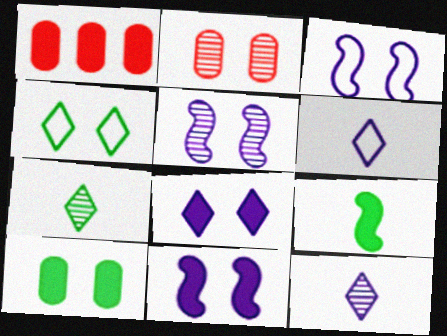[[1, 3, 7], 
[1, 8, 9], 
[2, 4, 11], 
[3, 5, 11]]